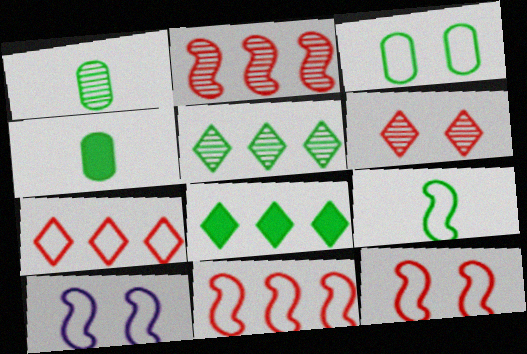[[9, 10, 11]]